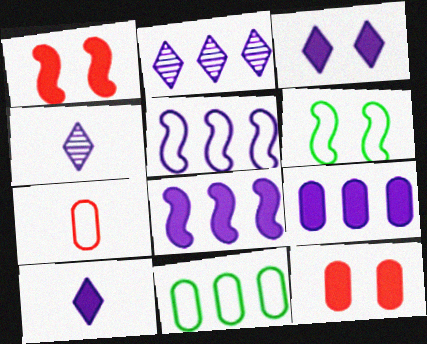[[1, 4, 11], 
[2, 5, 9]]